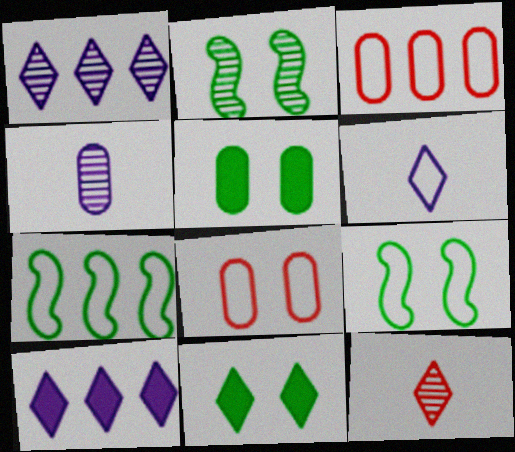[[3, 4, 5], 
[3, 6, 9], 
[6, 7, 8]]